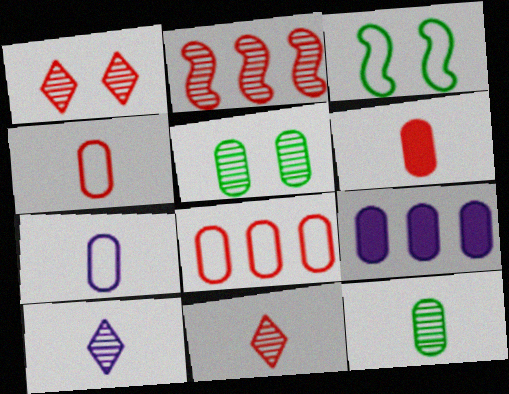[[2, 5, 10], 
[3, 9, 11], 
[4, 5, 9], 
[6, 7, 12]]